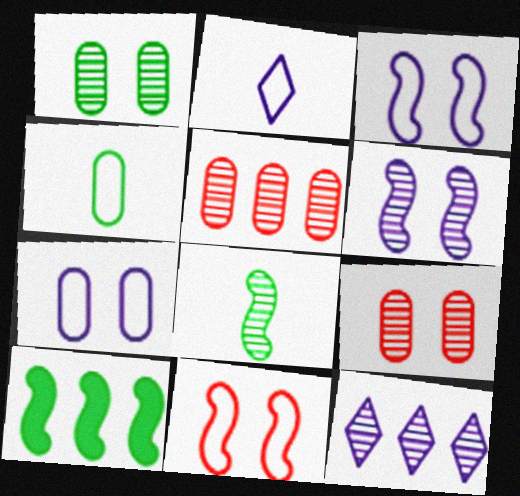[[2, 9, 10], 
[8, 9, 12]]